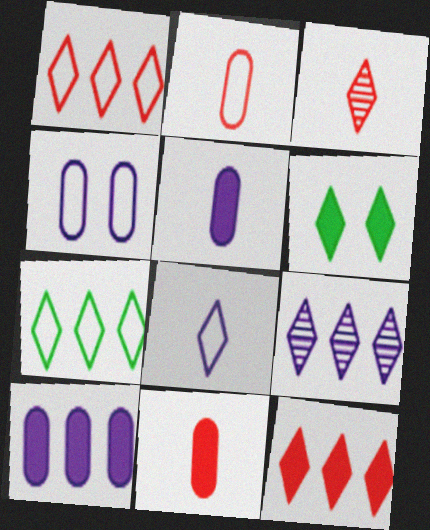[[7, 9, 12]]